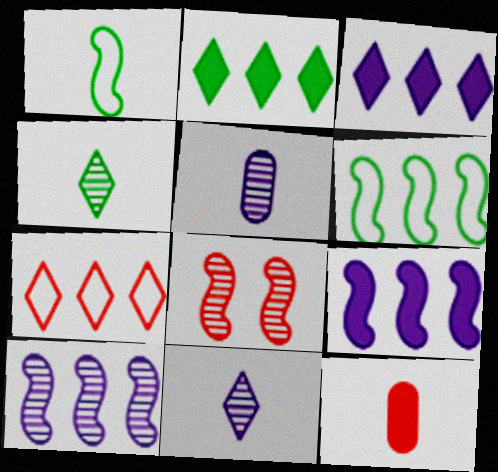[[1, 8, 9], 
[1, 11, 12], 
[7, 8, 12]]